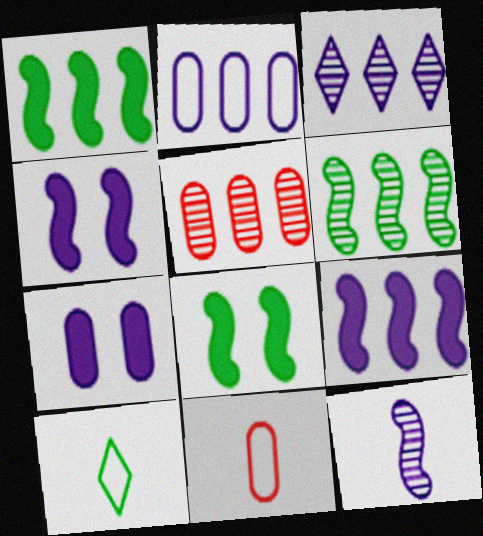[[2, 3, 9], 
[3, 5, 6], 
[3, 8, 11], 
[4, 5, 10]]